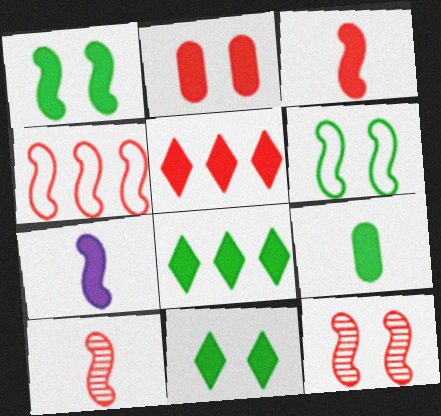[[1, 8, 9], 
[2, 3, 5], 
[2, 7, 8], 
[3, 4, 12]]